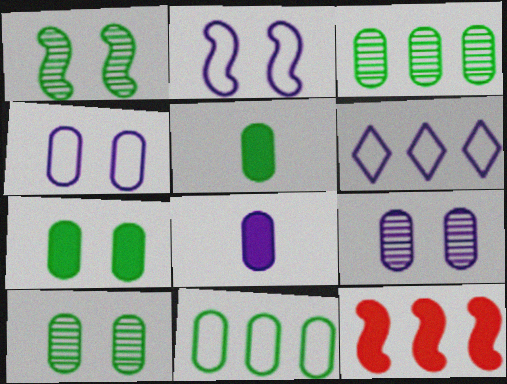[[3, 6, 12], 
[5, 10, 11]]